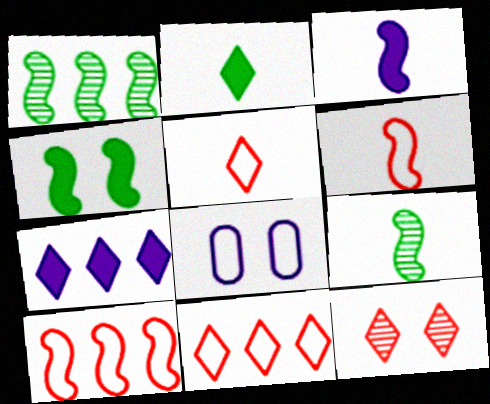[[3, 6, 9], 
[4, 8, 12]]